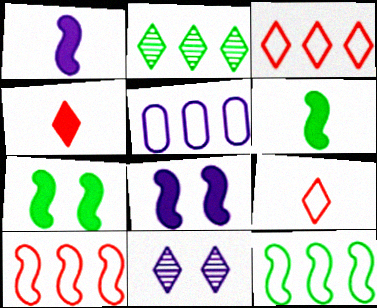[[1, 5, 11], 
[3, 5, 12]]